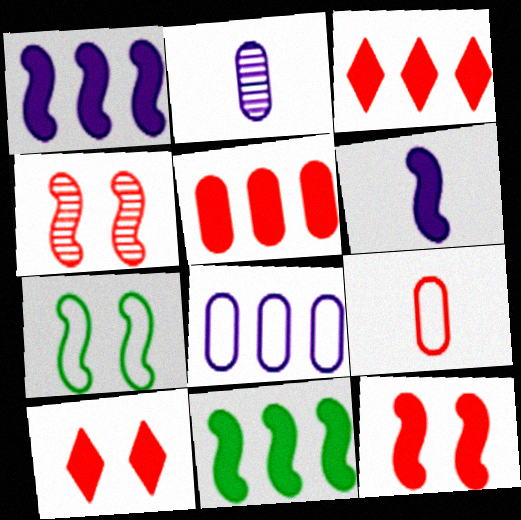[[2, 3, 7], 
[3, 4, 9], 
[6, 11, 12]]